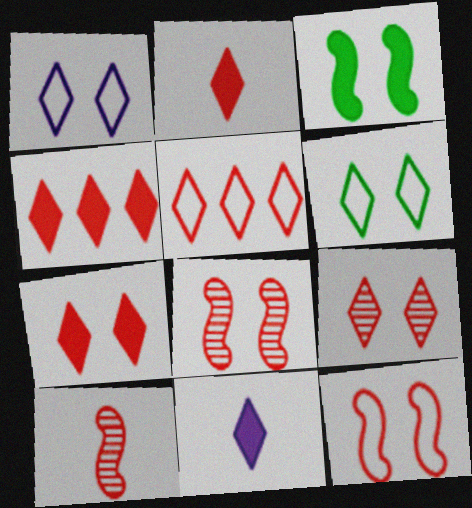[[2, 4, 7], 
[2, 5, 9]]